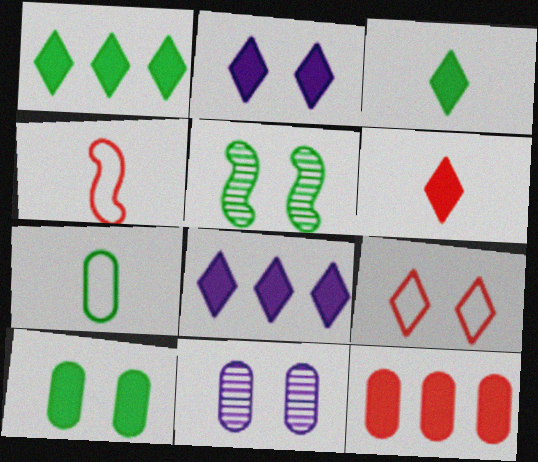[[1, 2, 6], 
[1, 4, 11], 
[1, 5, 7], 
[7, 11, 12]]